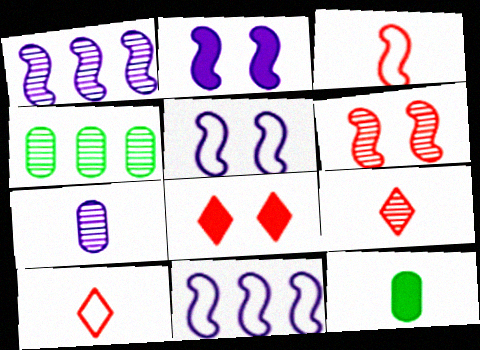[[2, 4, 10]]